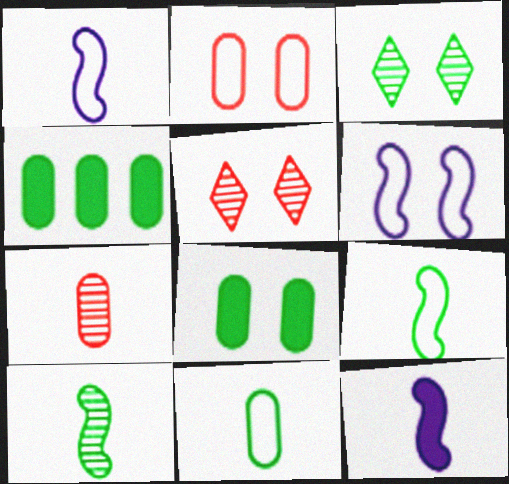[[1, 4, 5], 
[3, 4, 9], 
[5, 6, 8]]